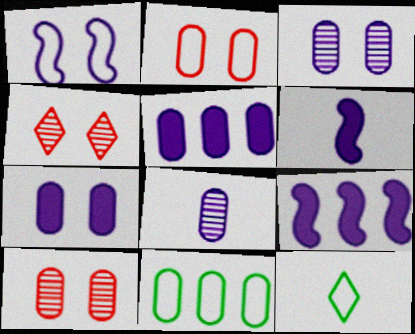[[4, 6, 11], 
[9, 10, 12]]